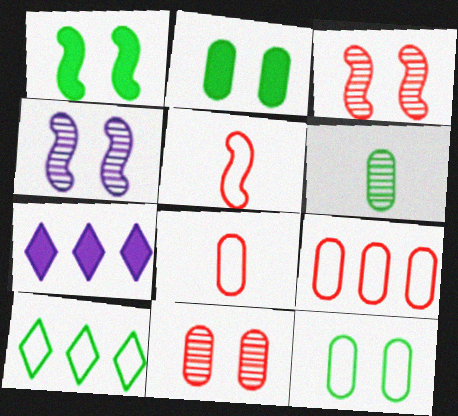[[1, 6, 10]]